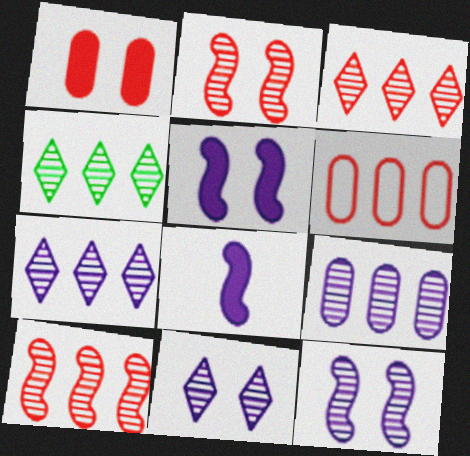[[3, 4, 7], 
[4, 9, 10]]